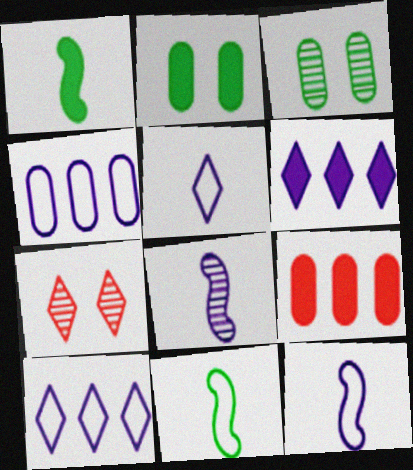[[1, 4, 7]]